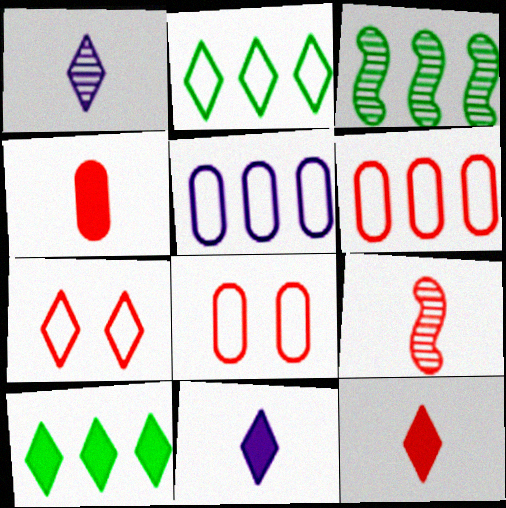[[1, 7, 10], 
[3, 8, 11]]